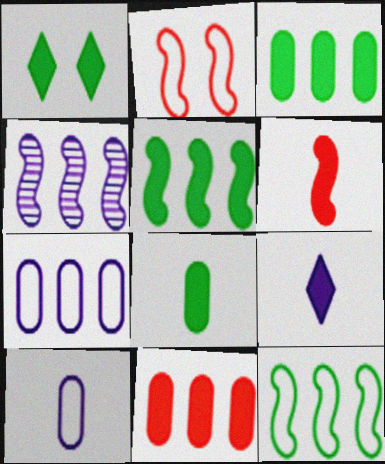[[1, 5, 8], 
[6, 8, 9]]